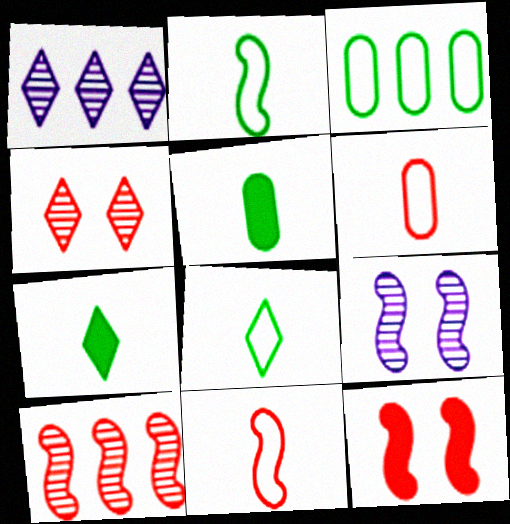[[10, 11, 12]]